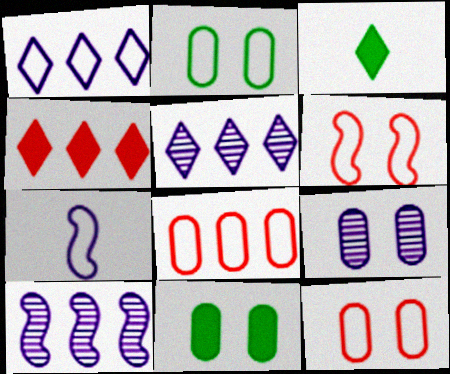[[3, 10, 12], 
[9, 11, 12]]